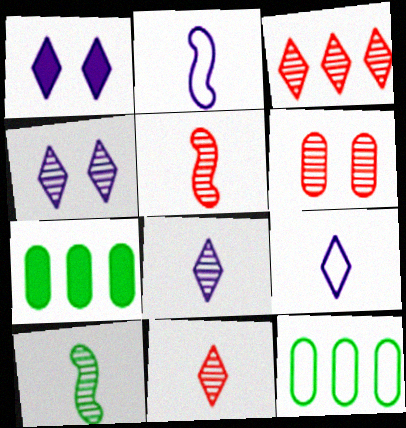[[1, 5, 12], 
[3, 5, 6]]